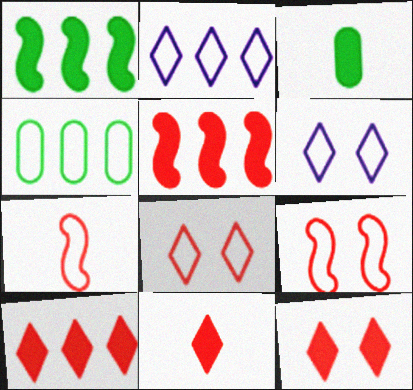[[4, 6, 7], 
[10, 11, 12]]